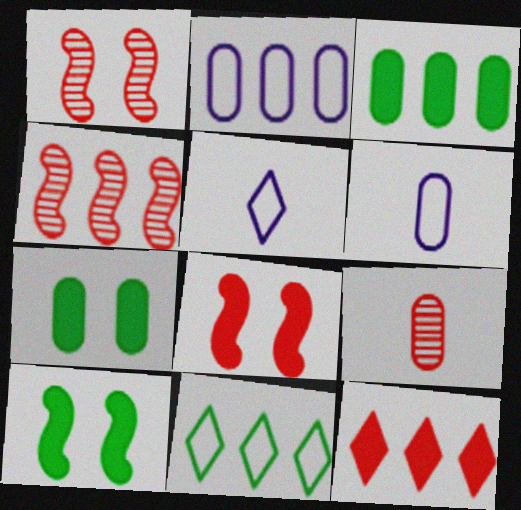[[1, 3, 5], 
[2, 7, 9], 
[4, 5, 7]]